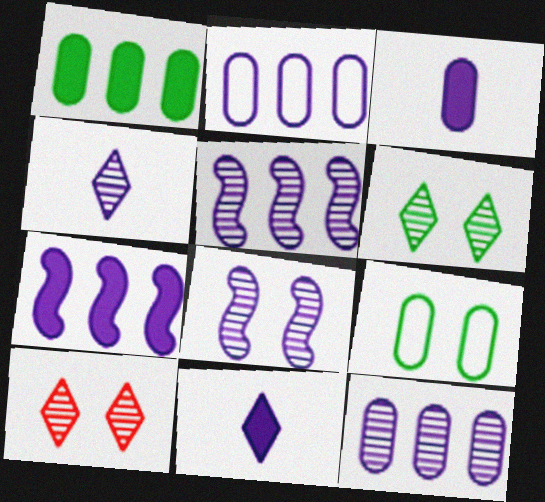[[2, 8, 11], 
[4, 8, 12]]